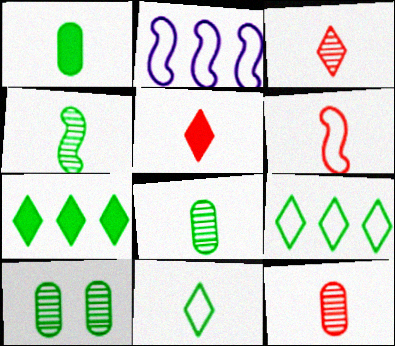[[1, 4, 11], 
[2, 5, 10], 
[5, 6, 12]]